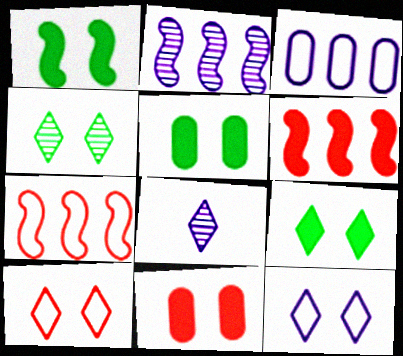[[1, 5, 9], 
[5, 7, 8]]